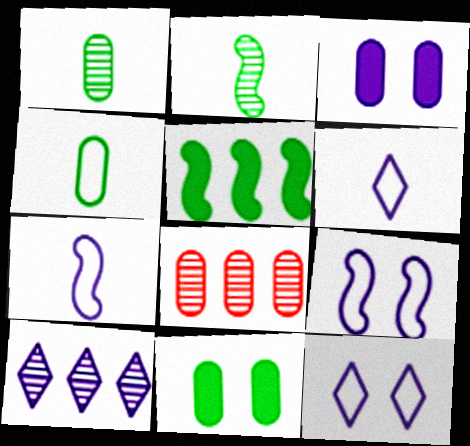[[3, 4, 8], 
[3, 7, 10]]